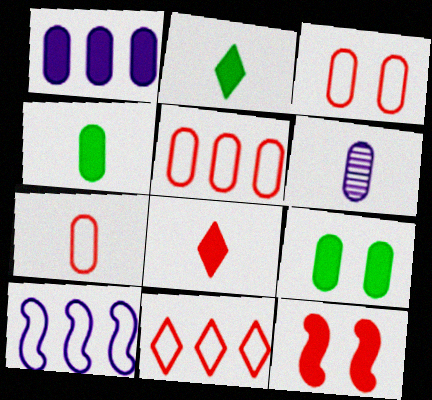[[1, 2, 12], 
[3, 5, 7], 
[4, 6, 7], 
[5, 6, 9]]